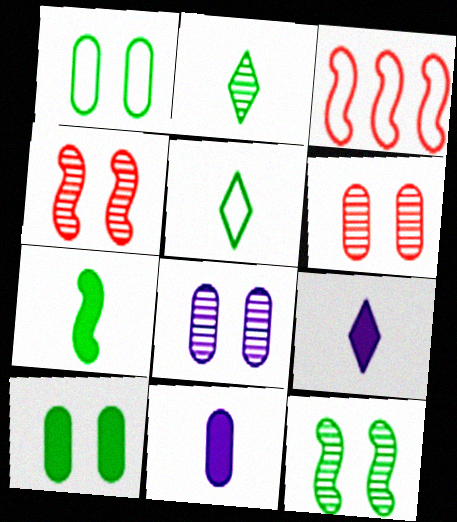[]